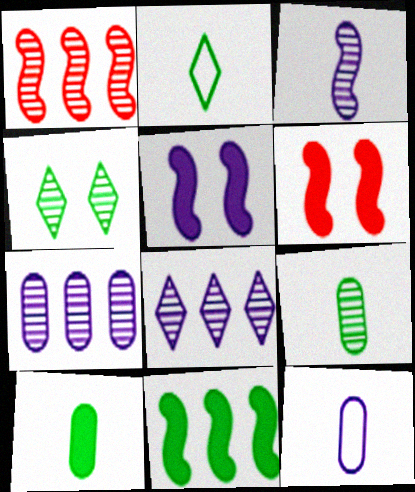[[2, 6, 7], 
[5, 8, 12]]